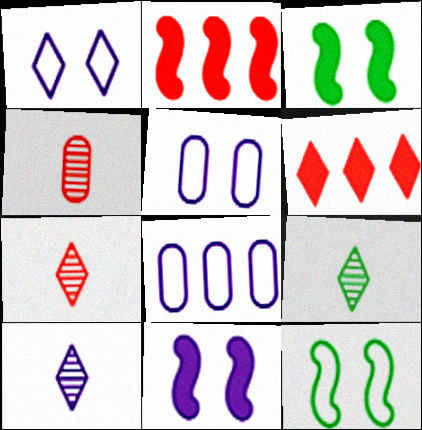[[1, 6, 9], 
[2, 5, 9], 
[3, 7, 8], 
[7, 9, 10], 
[8, 10, 11]]